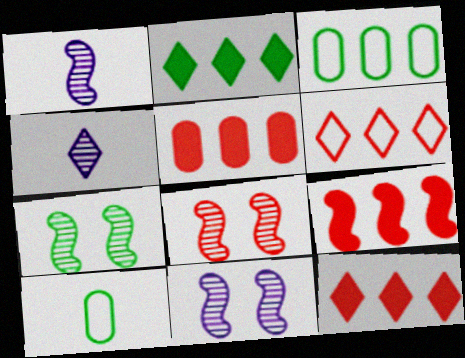[[2, 7, 10], 
[5, 9, 12], 
[7, 8, 11], 
[10, 11, 12]]